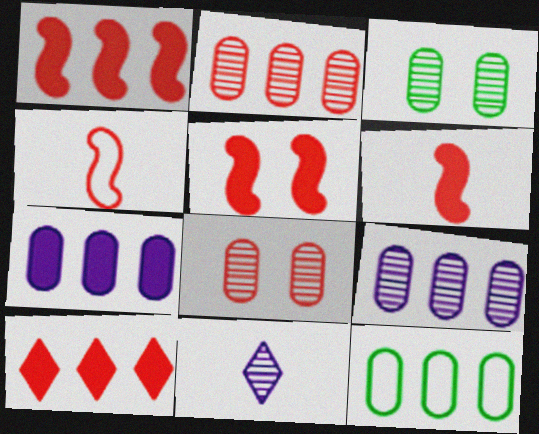[[1, 5, 6], 
[2, 7, 12], 
[4, 8, 10], 
[5, 11, 12]]